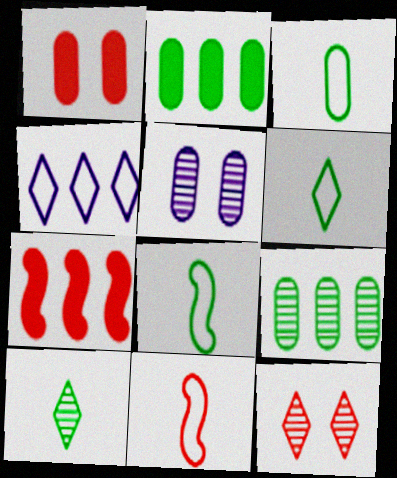[[3, 6, 8], 
[4, 7, 9], 
[5, 6, 7]]